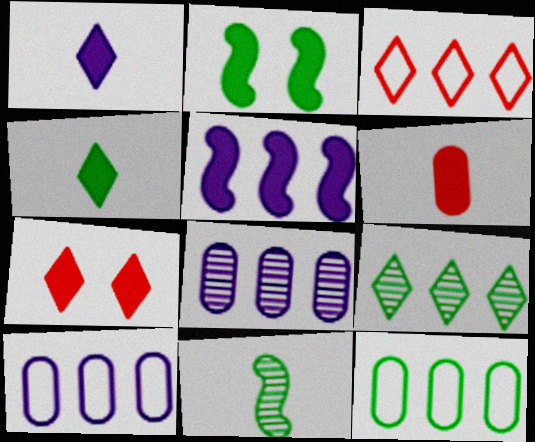[[7, 10, 11]]